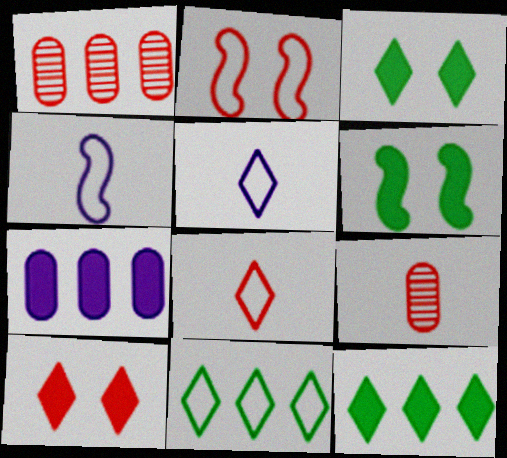[[1, 3, 4], 
[1, 5, 6]]